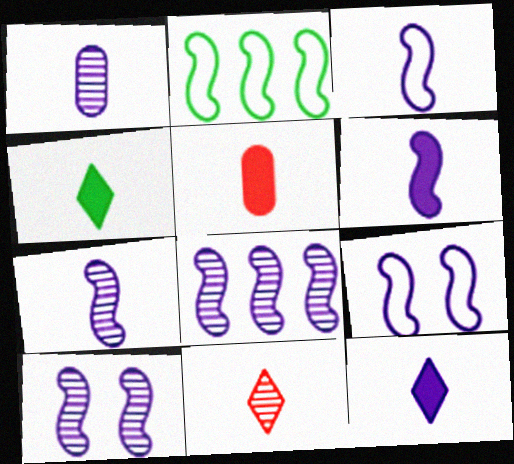[[1, 3, 12], 
[3, 6, 7], 
[4, 5, 6], 
[6, 8, 9], 
[7, 8, 10]]